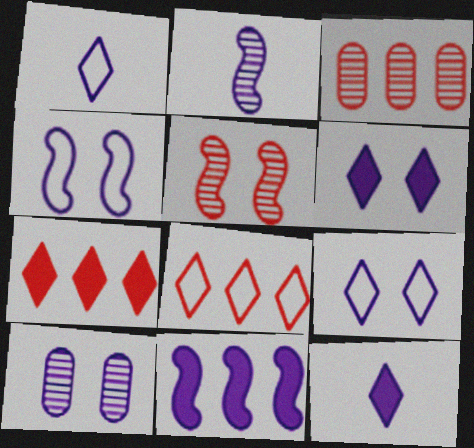[[1, 10, 11], 
[2, 4, 11], 
[4, 6, 10]]